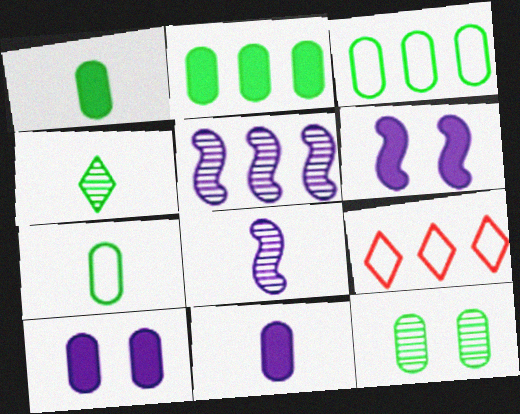[[1, 3, 12], 
[2, 5, 9], 
[2, 7, 12]]